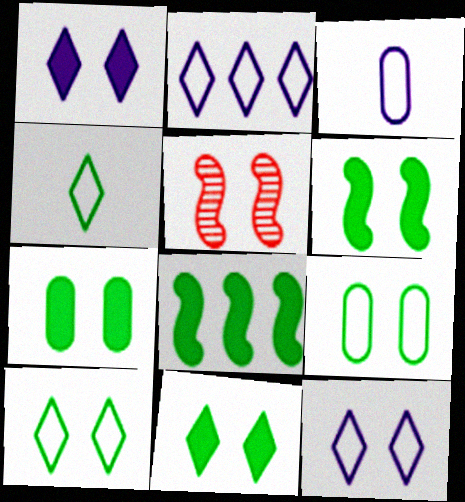[[1, 5, 9], 
[5, 7, 12], 
[6, 7, 11]]